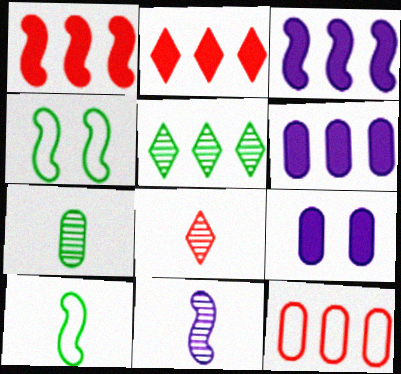[[1, 4, 11], 
[3, 5, 12], 
[4, 6, 8], 
[7, 8, 11], 
[7, 9, 12]]